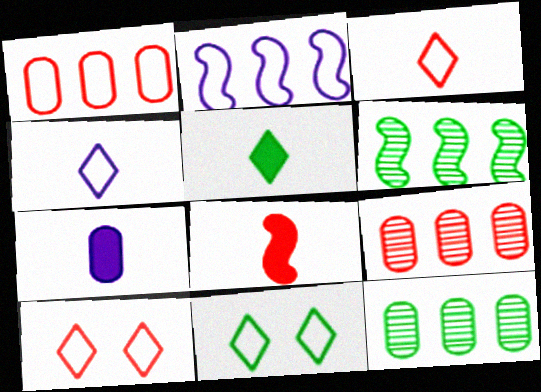[[5, 7, 8], 
[6, 7, 10], 
[8, 9, 10]]